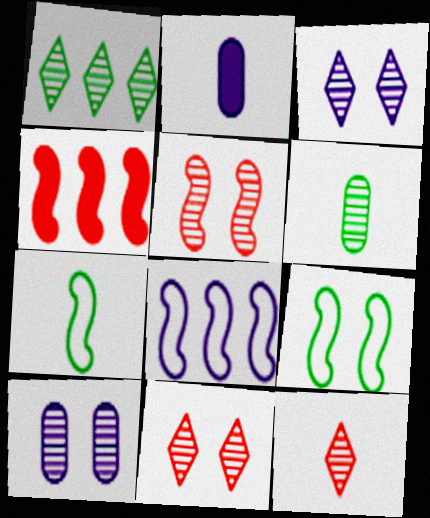[[1, 3, 12], 
[2, 3, 8], 
[2, 7, 12]]